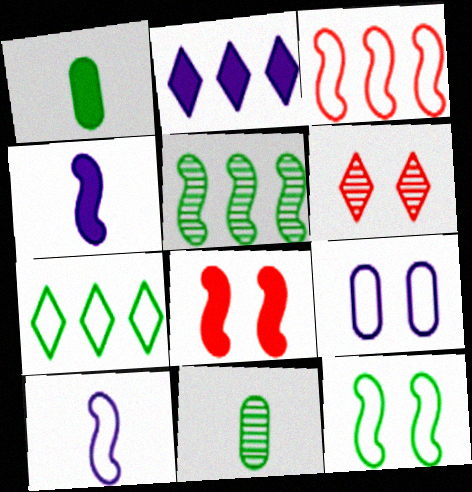[[1, 2, 8], 
[3, 10, 12], 
[5, 8, 10]]